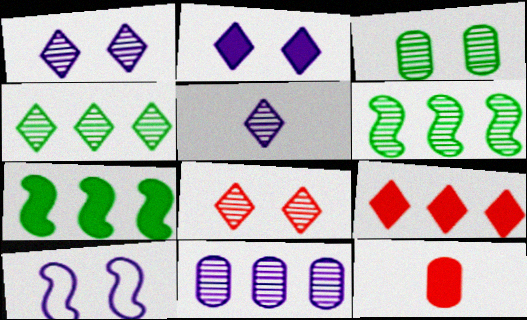[[2, 7, 12], 
[4, 5, 8], 
[4, 10, 12]]